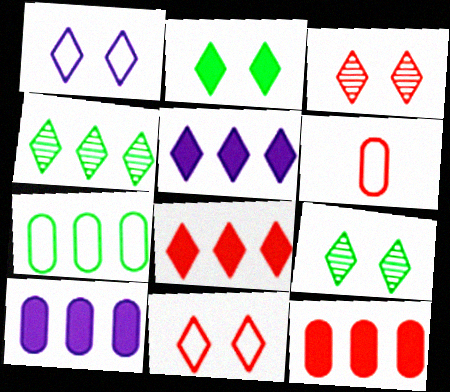[[1, 2, 3]]